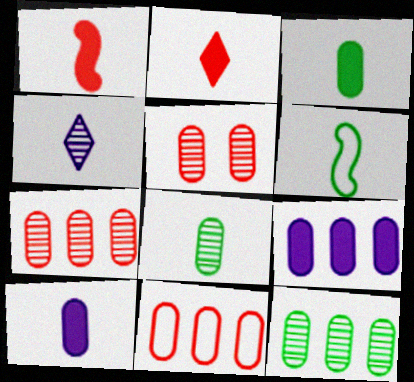[[9, 11, 12]]